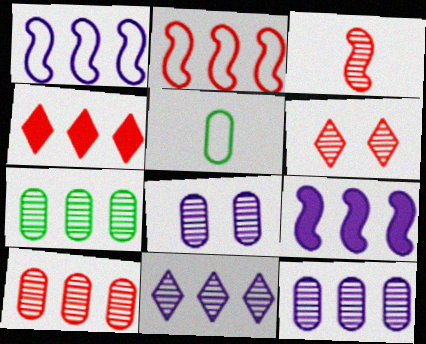[[1, 4, 7], 
[2, 4, 10], 
[3, 6, 10], 
[5, 6, 9], 
[7, 10, 12]]